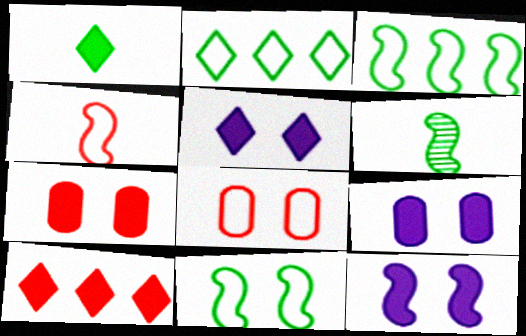[[1, 5, 10], 
[5, 9, 12]]